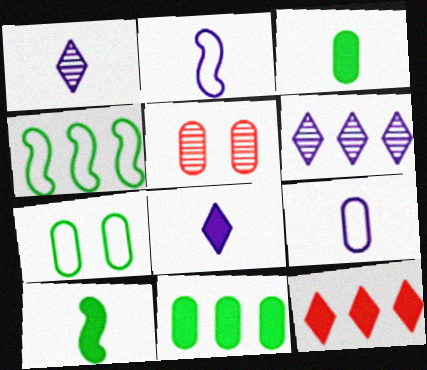[[4, 5, 8], 
[5, 9, 11]]